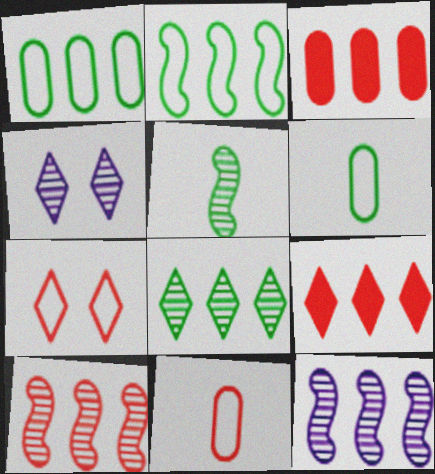[[1, 9, 12]]